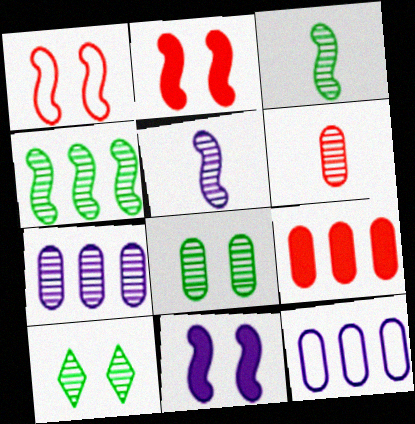[[6, 7, 8]]